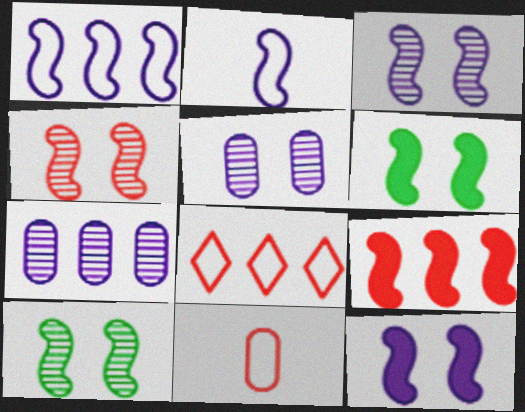[[2, 9, 10], 
[3, 4, 10]]